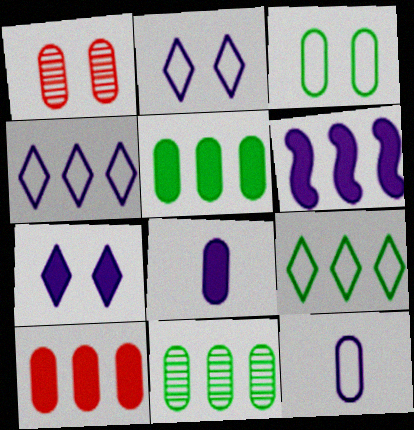[[1, 5, 12], 
[6, 7, 8]]